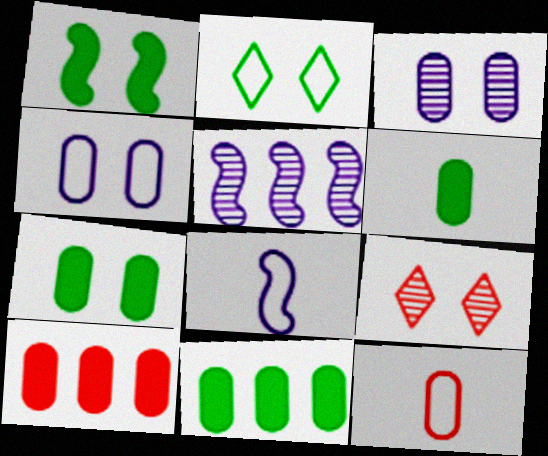[[1, 4, 9], 
[3, 11, 12], 
[6, 7, 11], 
[8, 9, 11]]